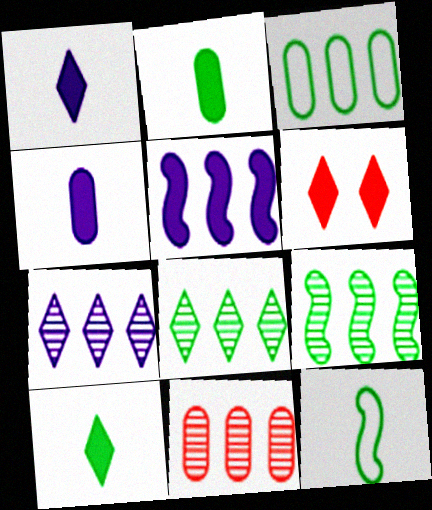[[2, 5, 6], 
[7, 9, 11]]